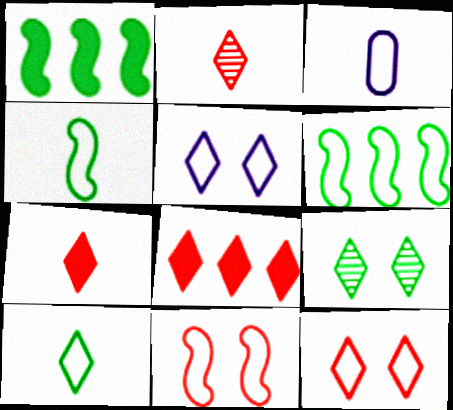[[2, 8, 12], 
[3, 6, 12]]